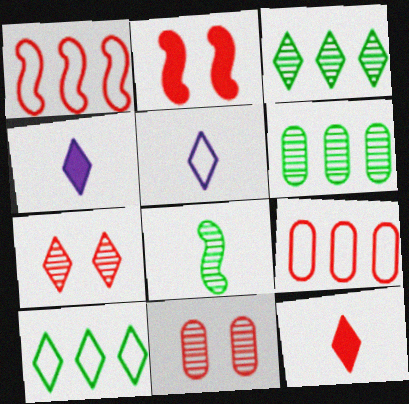[[1, 11, 12], 
[2, 5, 6], 
[4, 7, 10]]